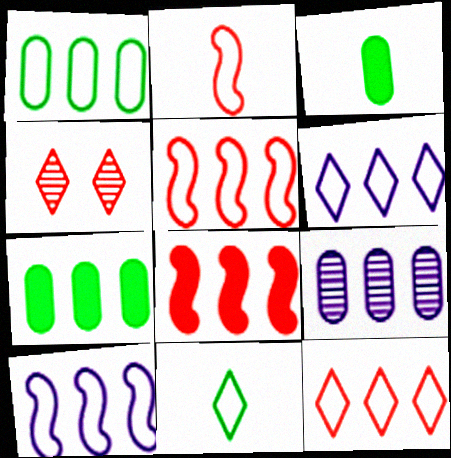[[1, 5, 6], 
[1, 10, 12], 
[3, 4, 10]]